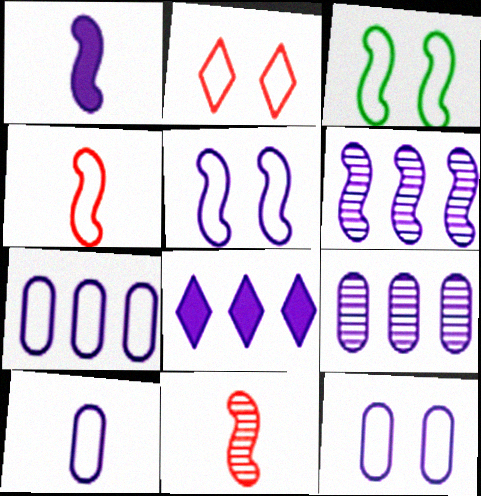[[1, 5, 6], 
[2, 3, 12], 
[6, 7, 8], 
[7, 10, 12]]